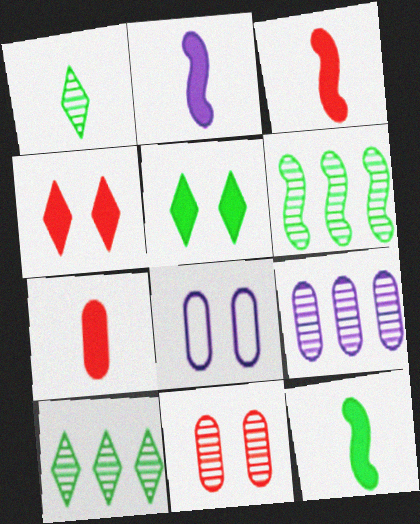[[2, 3, 12], 
[3, 8, 10]]